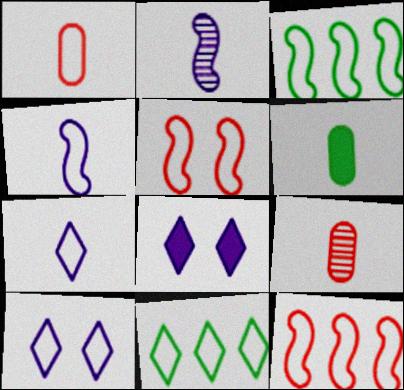[[1, 3, 10], 
[3, 4, 5], 
[3, 8, 9]]